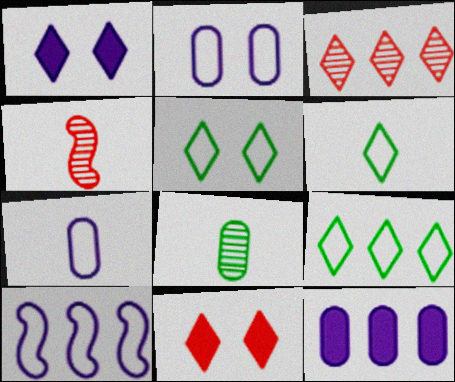[[1, 3, 6], 
[4, 5, 12], 
[5, 6, 9], 
[8, 10, 11]]